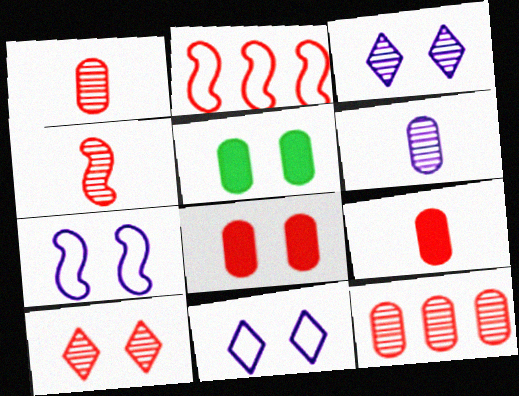[[2, 9, 10], 
[4, 10, 12], 
[5, 7, 10]]